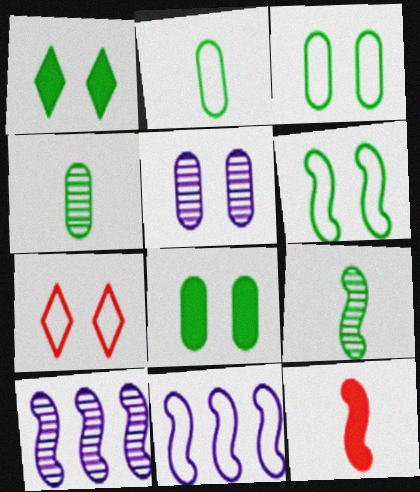[[2, 7, 11], 
[6, 10, 12]]